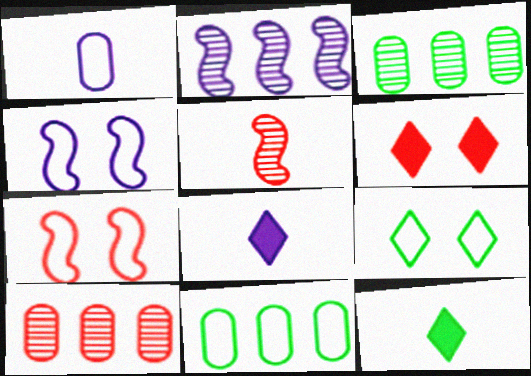[[1, 5, 12], 
[3, 7, 8], 
[4, 10, 12]]